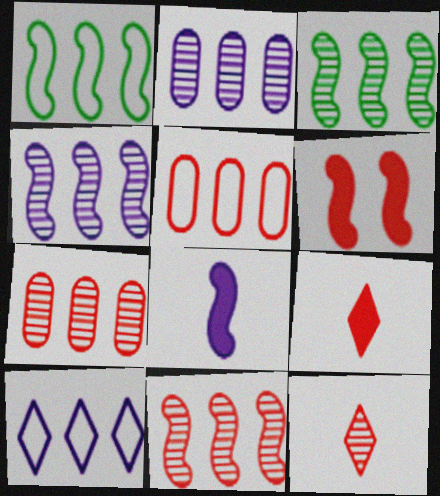[[1, 5, 10], 
[3, 4, 11], 
[5, 6, 12]]